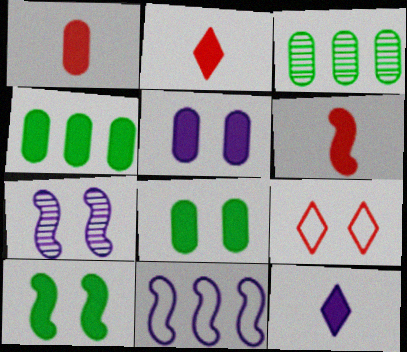[[1, 2, 6], 
[1, 4, 5], 
[7, 8, 9]]